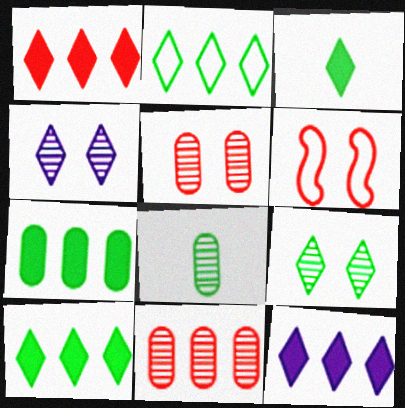[[1, 10, 12], 
[2, 3, 9], 
[6, 8, 12]]